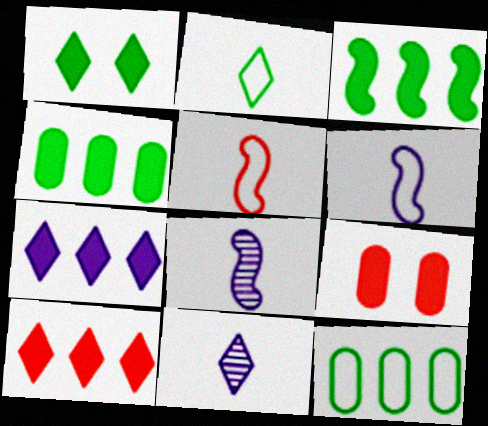[]